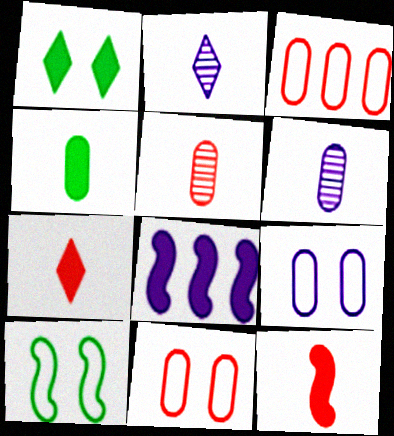[[2, 8, 9]]